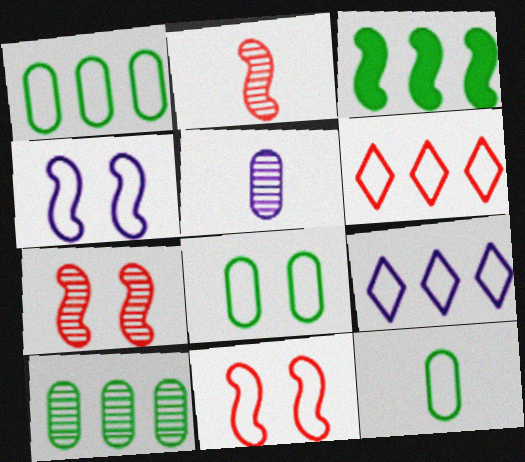[[1, 8, 12], 
[2, 3, 4], 
[4, 6, 12], 
[9, 11, 12]]